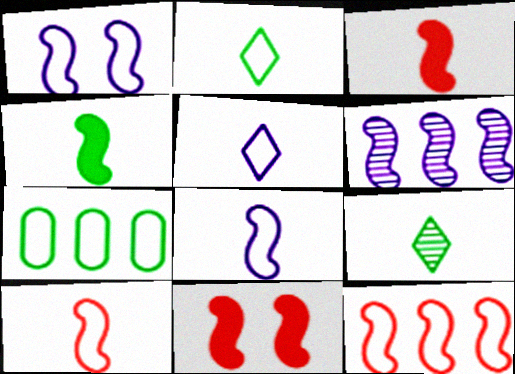[]